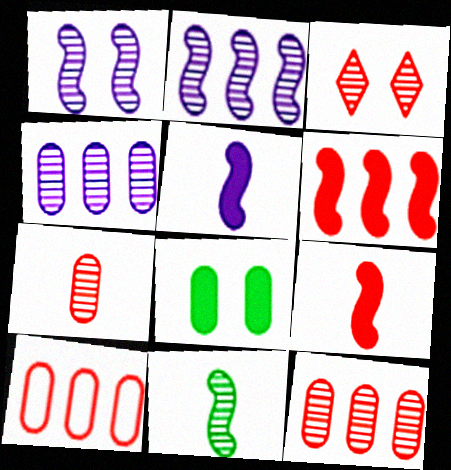[[3, 4, 11], 
[3, 9, 10]]